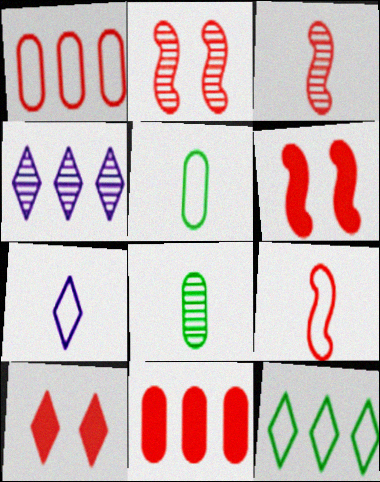[[1, 3, 10], 
[2, 4, 8], 
[4, 5, 6], 
[5, 7, 9]]